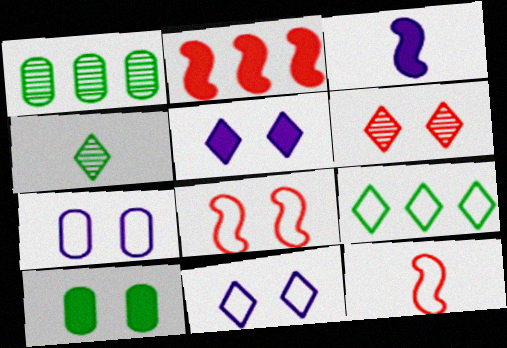[[1, 5, 12], 
[2, 4, 7], 
[7, 9, 12]]